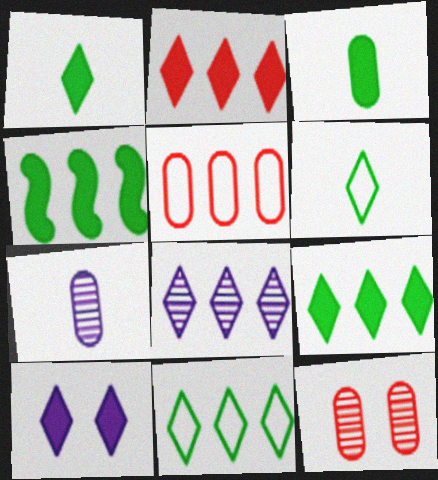[[1, 2, 10], 
[2, 8, 11], 
[4, 5, 8]]